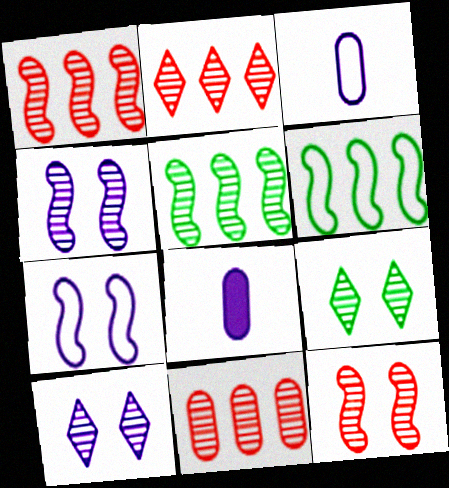[[1, 2, 11]]